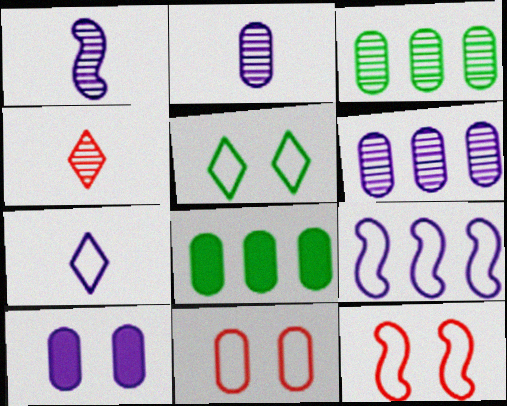[[2, 8, 11]]